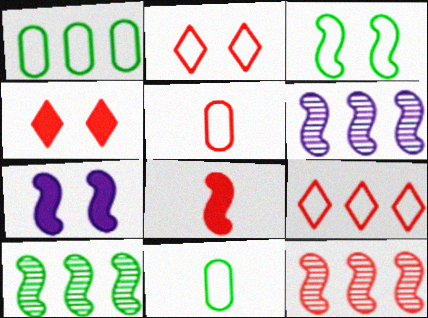[[3, 6, 8], 
[4, 5, 12], 
[4, 6, 11], 
[6, 10, 12]]